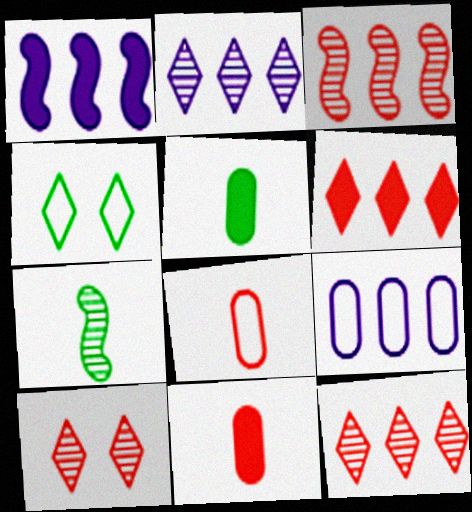[[1, 2, 9]]